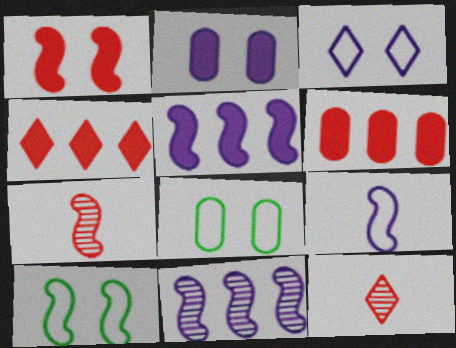[[5, 7, 10], 
[5, 8, 12]]